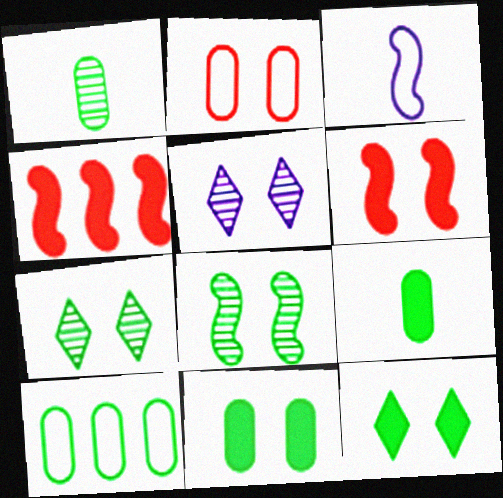[[1, 10, 11], 
[3, 4, 8]]